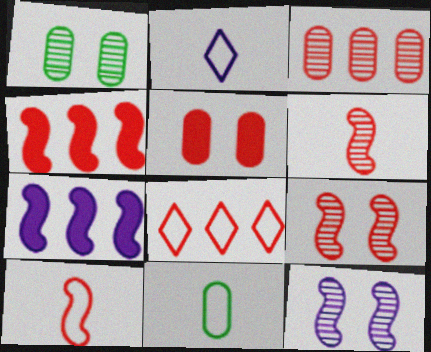[[1, 2, 4], 
[2, 10, 11], 
[3, 4, 8], 
[4, 9, 10], 
[5, 6, 8]]